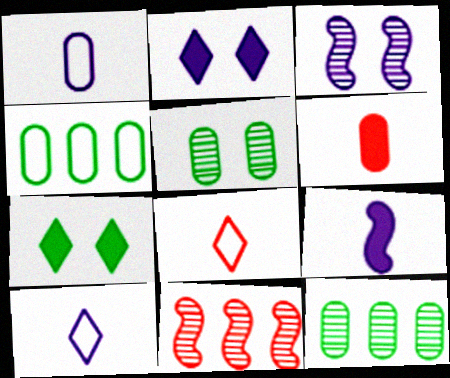[[1, 7, 11]]